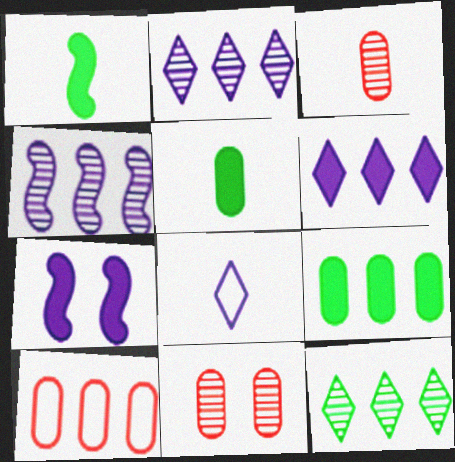[[1, 3, 8]]